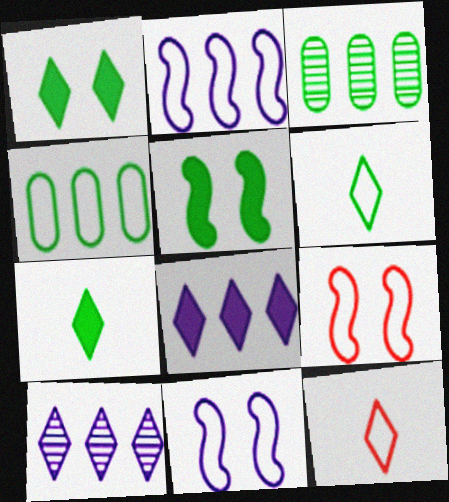[[1, 10, 12], 
[3, 5, 6], 
[4, 11, 12]]